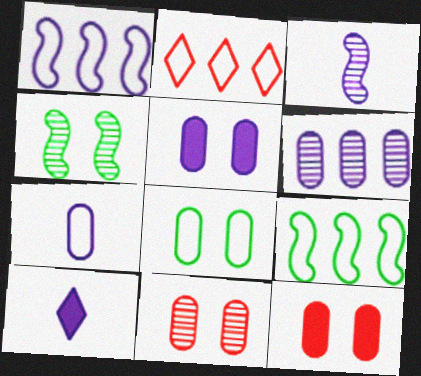[[3, 7, 10], 
[5, 6, 7], 
[5, 8, 11], 
[9, 10, 11]]